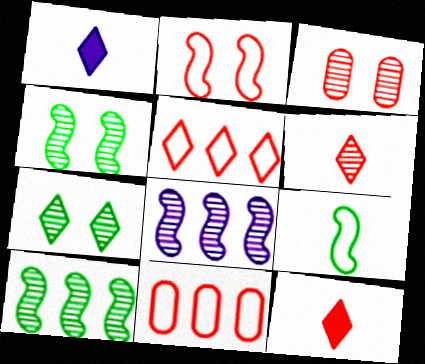[[1, 4, 11], 
[1, 5, 7]]